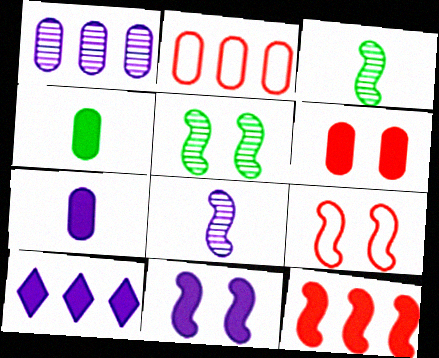[[5, 9, 11], 
[7, 10, 11]]